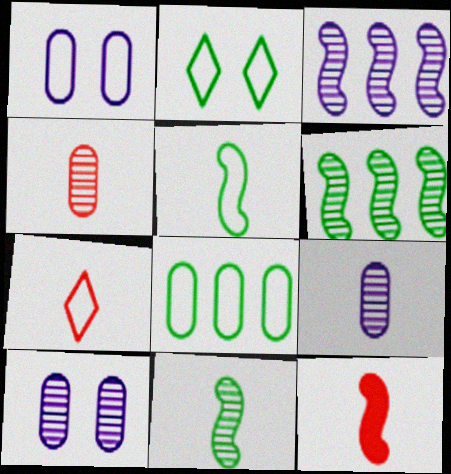[[2, 5, 8], 
[4, 7, 12]]